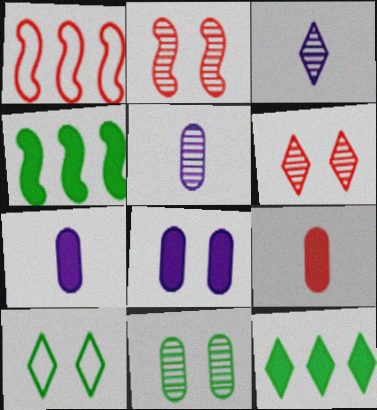[[1, 6, 9], 
[2, 8, 10]]